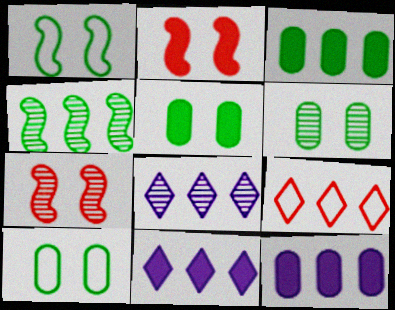[[4, 9, 12], 
[5, 6, 10]]